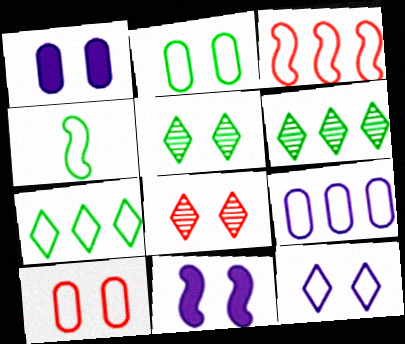[[2, 4, 7], 
[2, 8, 11], 
[3, 7, 9], 
[5, 10, 11]]